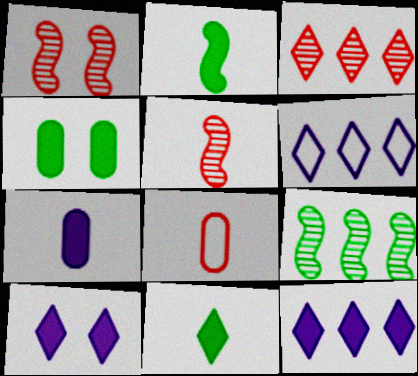[[4, 5, 6], 
[8, 9, 10]]